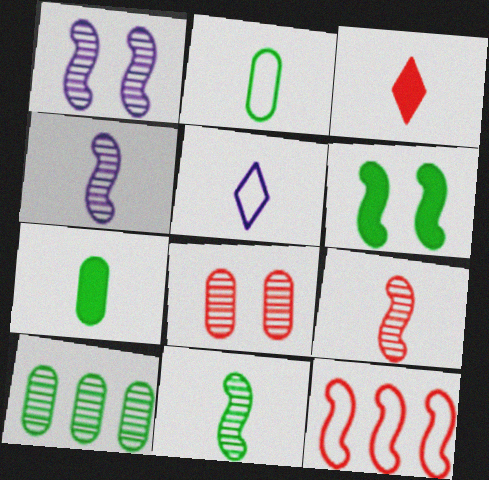[[2, 3, 4], 
[3, 8, 12], 
[4, 6, 12], 
[4, 9, 11], 
[5, 7, 9]]